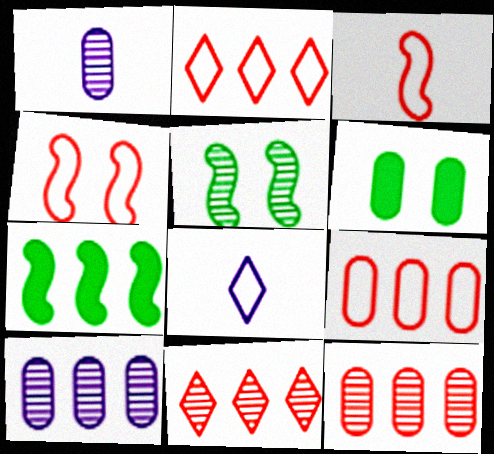[[1, 5, 11], 
[1, 6, 9], 
[2, 7, 10]]